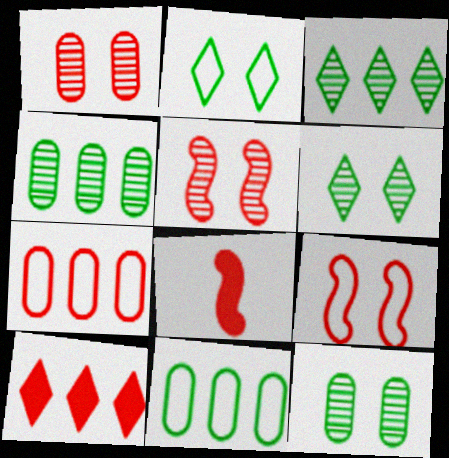[]